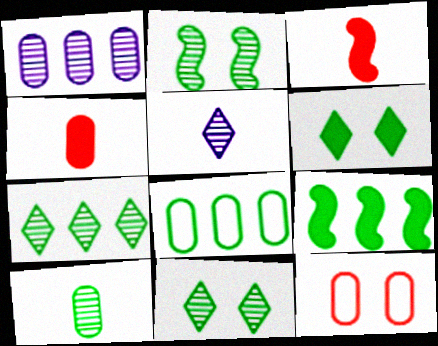[[2, 7, 10], 
[5, 9, 12], 
[7, 8, 9]]